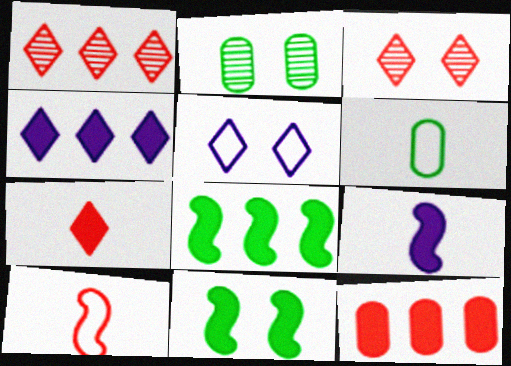[[2, 4, 10], 
[3, 10, 12], 
[4, 8, 12]]